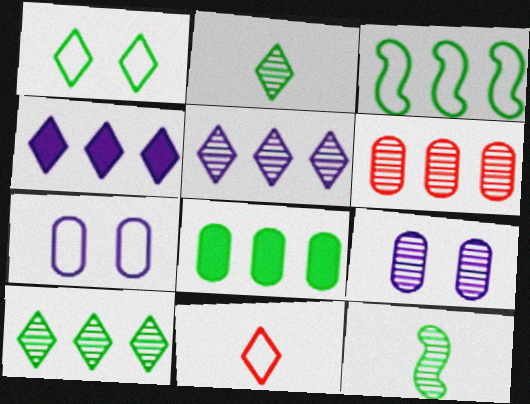[[1, 8, 12], 
[3, 4, 6], 
[3, 7, 11], 
[3, 8, 10]]